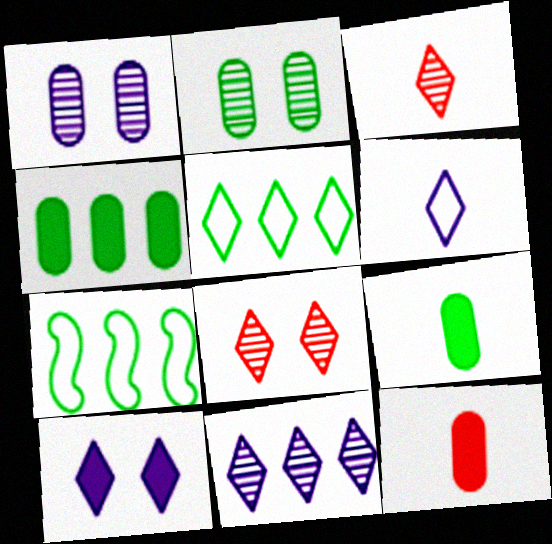[[3, 5, 10], 
[6, 10, 11]]